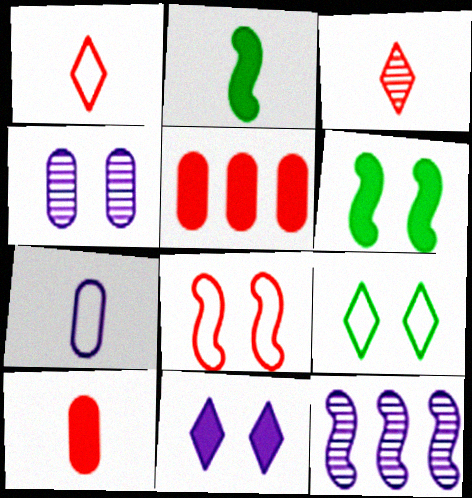[[2, 3, 7], 
[2, 5, 11], 
[2, 8, 12], 
[3, 5, 8], 
[7, 11, 12], 
[9, 10, 12]]